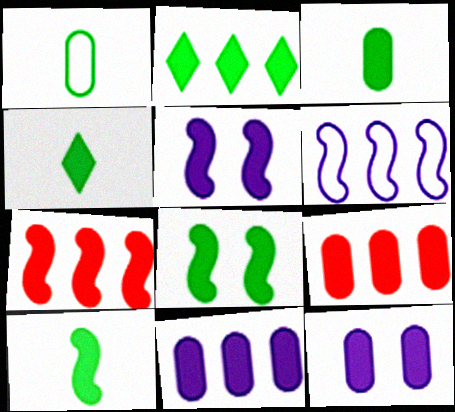[[2, 3, 8], 
[2, 7, 11], 
[3, 4, 10], 
[3, 9, 12], 
[4, 5, 9], 
[4, 7, 12], 
[5, 7, 10]]